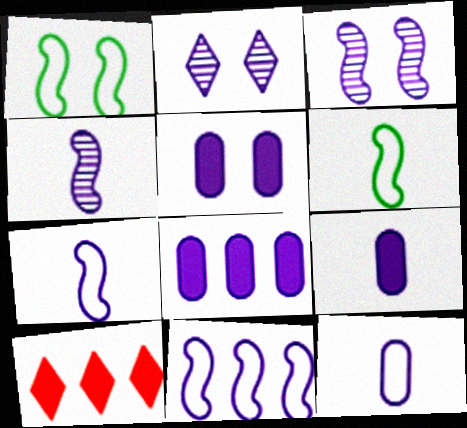[[2, 7, 8], 
[2, 9, 11], 
[5, 8, 9]]